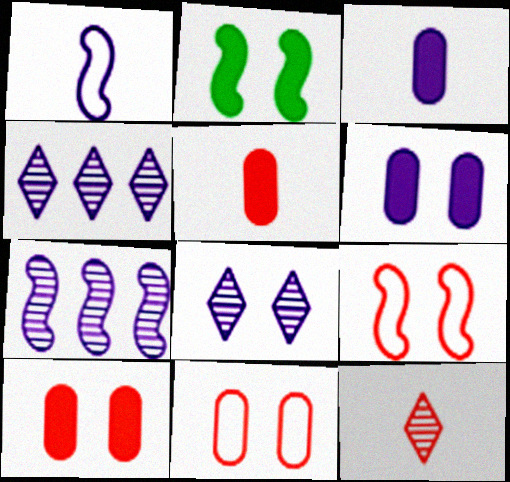[[1, 4, 6], 
[2, 8, 11]]